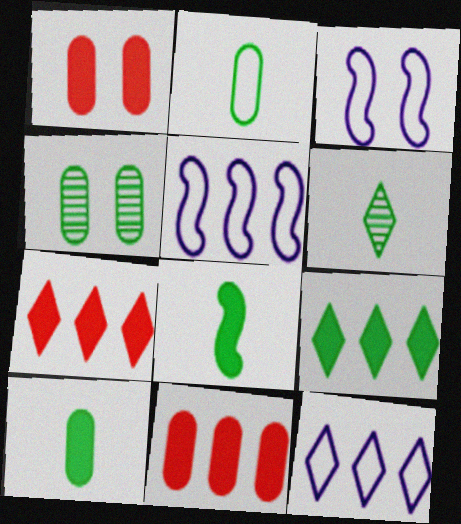[[1, 5, 6], 
[2, 6, 8], 
[3, 6, 11]]